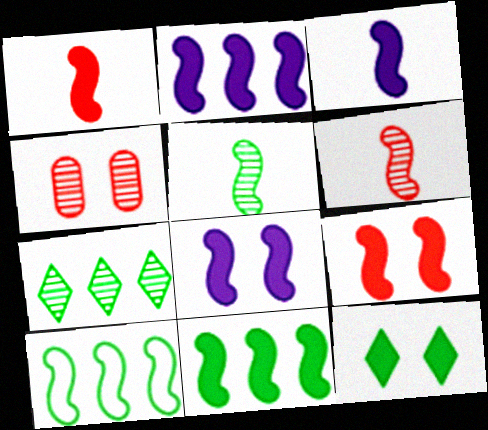[[1, 8, 11], 
[2, 3, 8], 
[3, 9, 11], 
[6, 8, 10]]